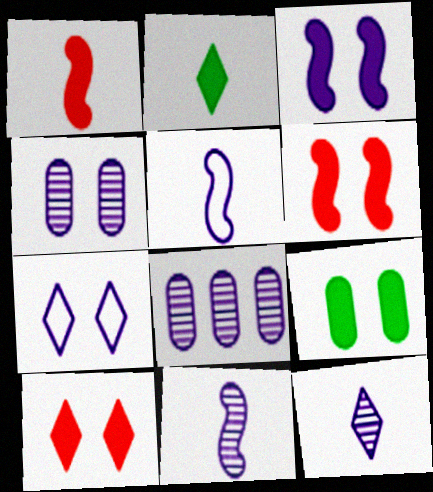[[3, 4, 7], 
[3, 9, 10]]